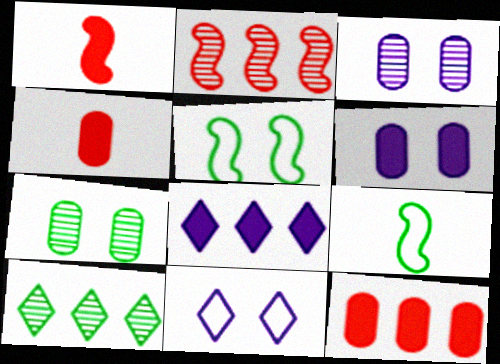[]